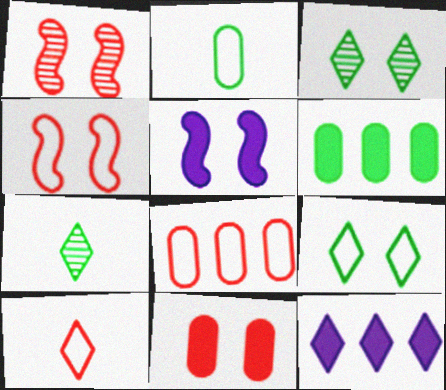[[1, 2, 12], 
[3, 10, 12], 
[4, 8, 10], 
[5, 7, 8]]